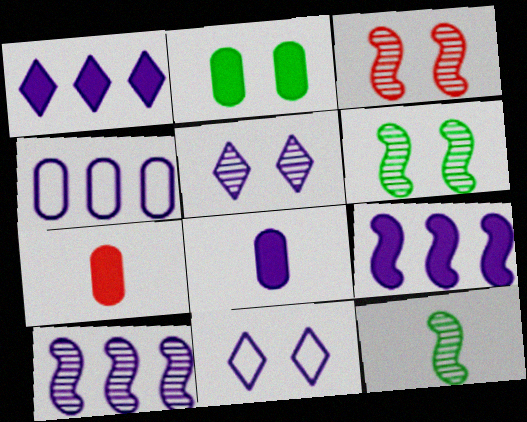[[1, 4, 10], 
[2, 3, 11], 
[3, 10, 12], 
[8, 10, 11]]